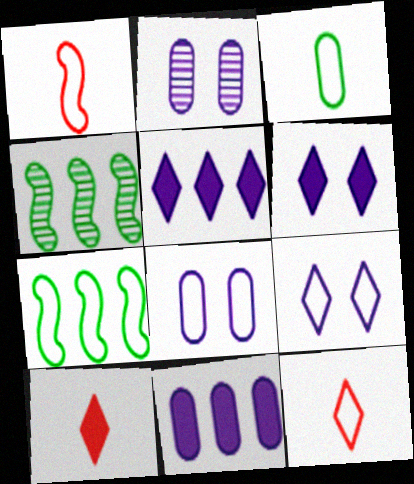[[2, 7, 10], 
[4, 8, 10], 
[7, 8, 12]]